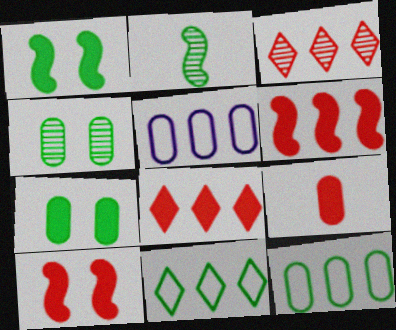[[2, 7, 11], 
[4, 5, 9], 
[8, 9, 10]]